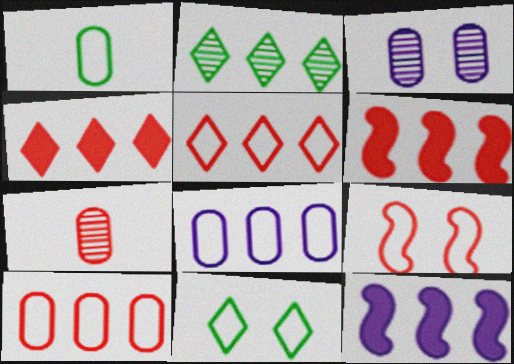[[2, 6, 8], 
[2, 10, 12], 
[4, 7, 9], 
[7, 11, 12]]